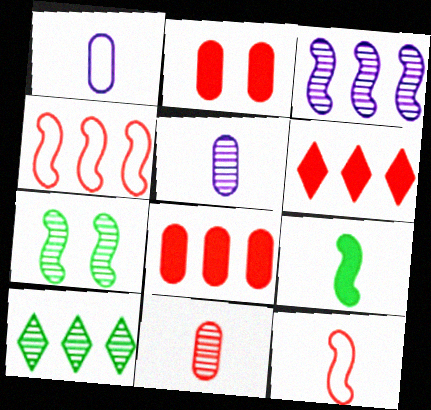[[1, 6, 7]]